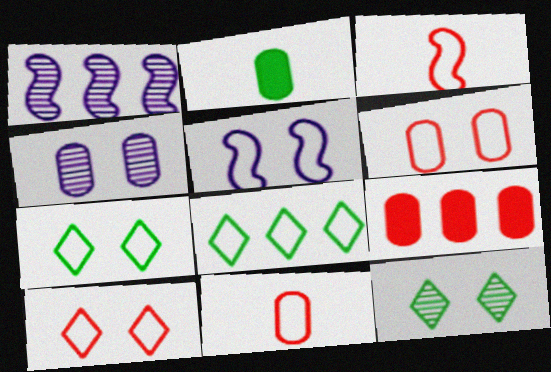[[1, 2, 10], 
[1, 8, 9], 
[5, 6, 7], 
[5, 8, 11]]